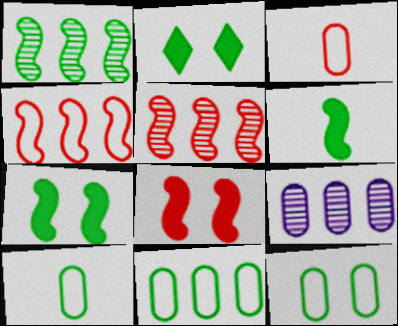[[1, 2, 10], 
[10, 11, 12]]